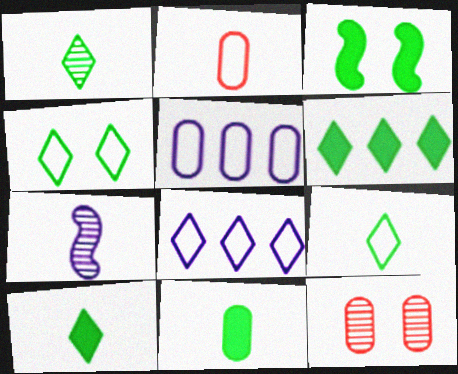[[1, 4, 6], 
[1, 9, 10], 
[2, 7, 10], 
[3, 6, 11], 
[5, 11, 12]]